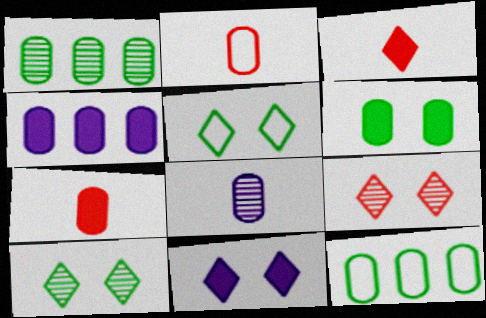[[4, 6, 7], 
[5, 9, 11]]